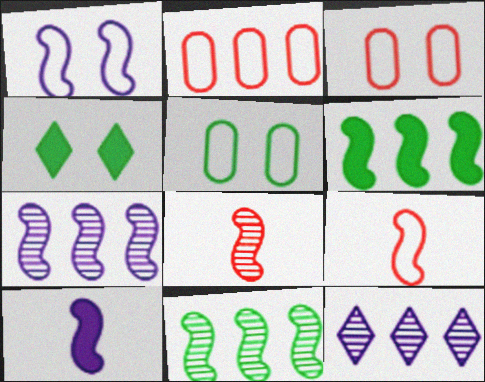[[1, 6, 8], 
[1, 7, 10], 
[2, 6, 12]]